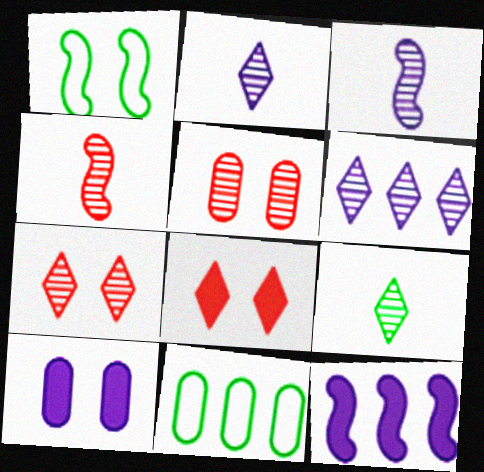[[1, 4, 12], 
[1, 7, 10], 
[3, 8, 11], 
[6, 7, 9]]